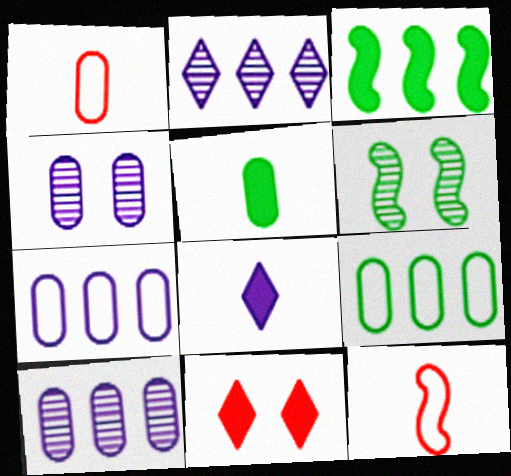[]